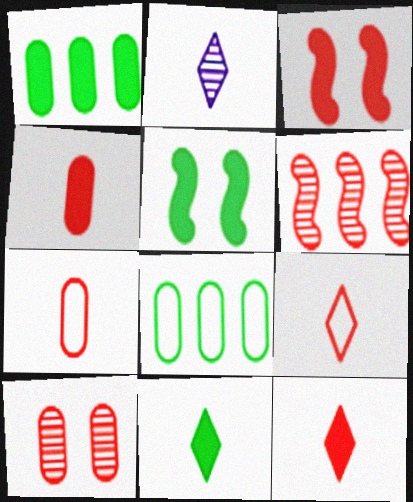[[1, 5, 11], 
[2, 3, 8], 
[2, 9, 11]]